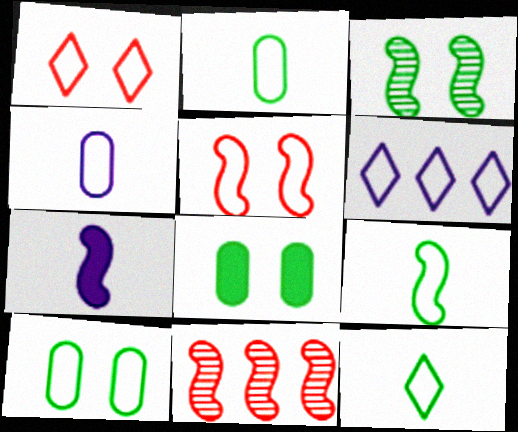[[1, 6, 12], 
[2, 5, 6], 
[2, 9, 12]]